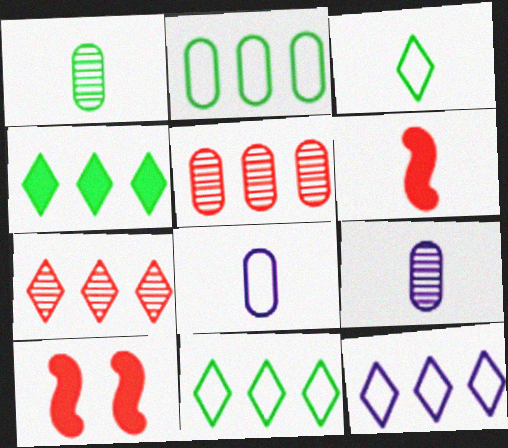[[1, 10, 12], 
[3, 6, 9], 
[4, 7, 12], 
[9, 10, 11]]